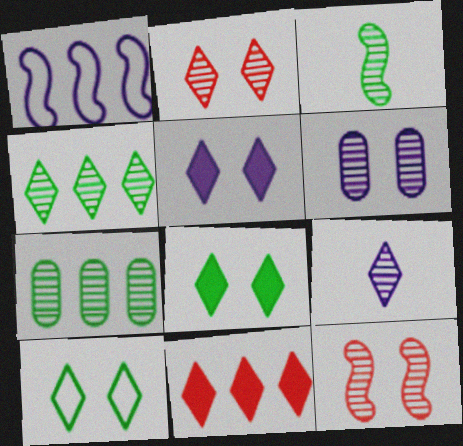[[1, 7, 11], 
[2, 4, 9], 
[2, 5, 10], 
[7, 9, 12], 
[9, 10, 11]]